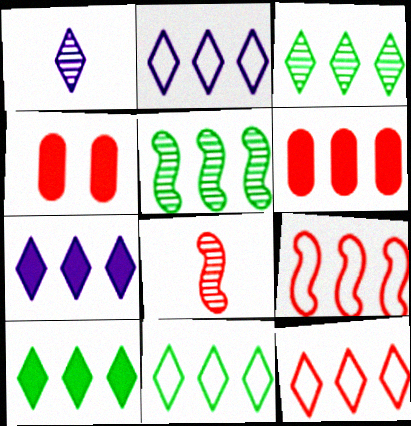[[2, 5, 6], 
[2, 11, 12], 
[3, 7, 12], 
[3, 10, 11], 
[4, 8, 12]]